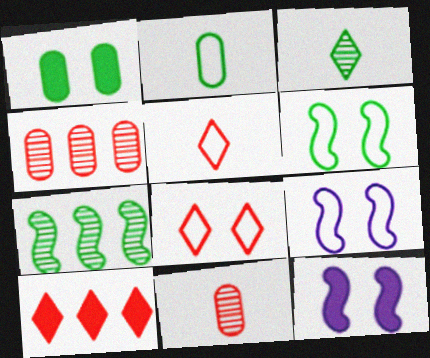[]